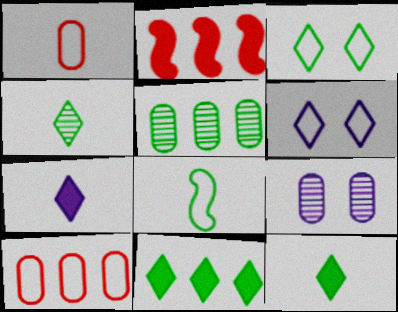[[3, 4, 11], 
[6, 8, 10]]